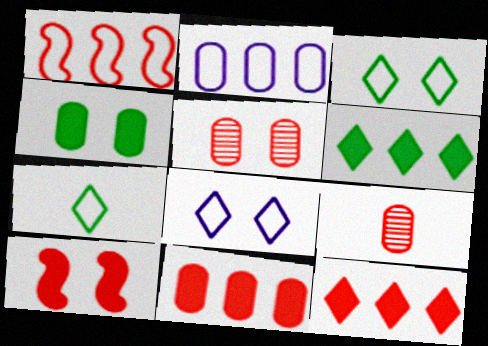[[2, 4, 9]]